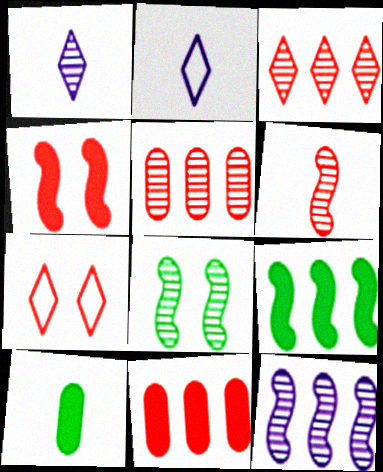[[1, 5, 8], 
[2, 6, 10], 
[2, 8, 11], 
[6, 7, 11], 
[6, 8, 12], 
[7, 10, 12]]